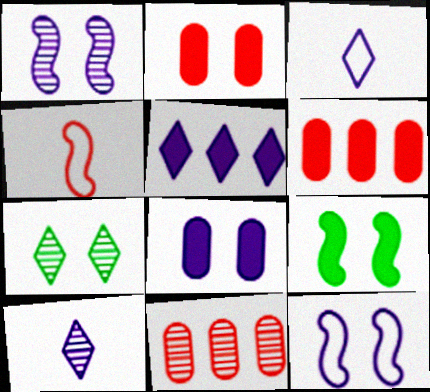[[2, 7, 12], 
[3, 9, 11]]